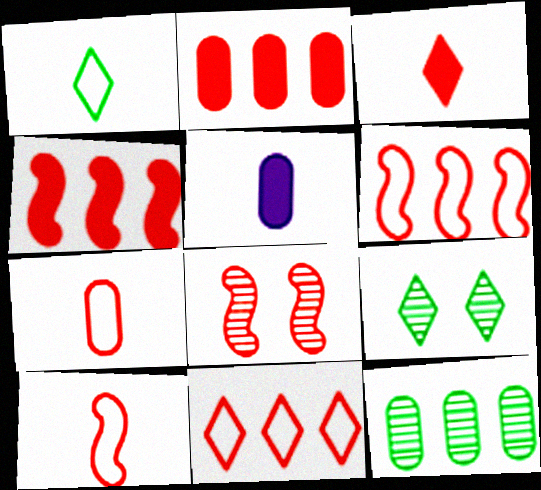[[4, 8, 10], 
[5, 6, 9]]